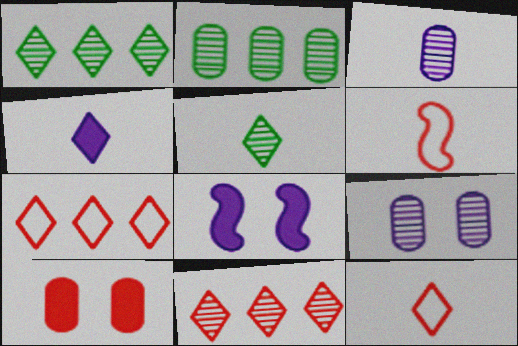[[2, 8, 12], 
[4, 5, 12], 
[6, 10, 11]]